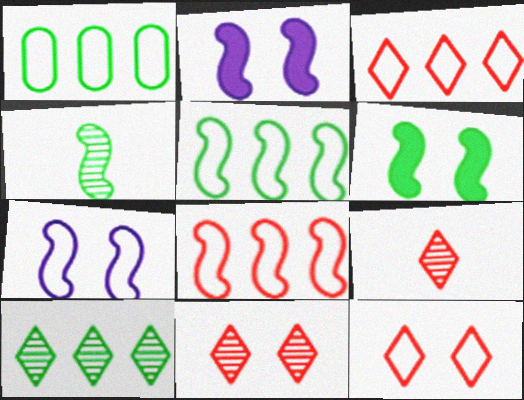[[1, 2, 9], 
[2, 4, 8], 
[4, 5, 6]]